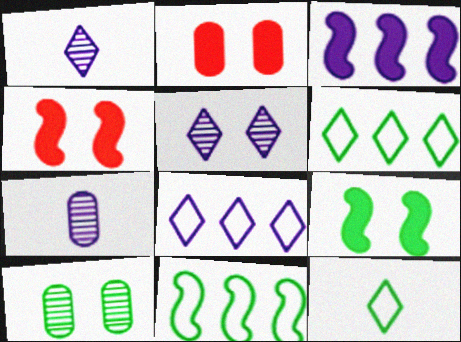[[1, 2, 11], 
[4, 6, 7]]